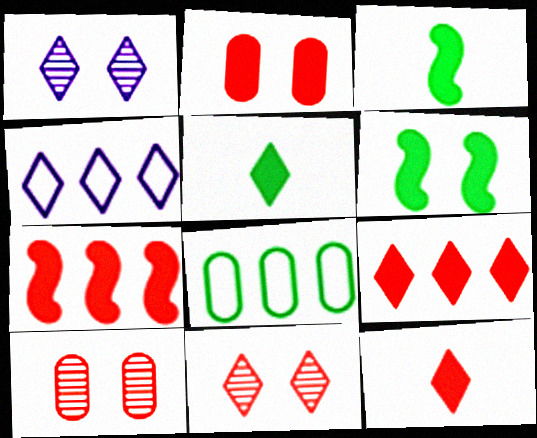[[2, 7, 12], 
[3, 4, 10], 
[4, 5, 11]]